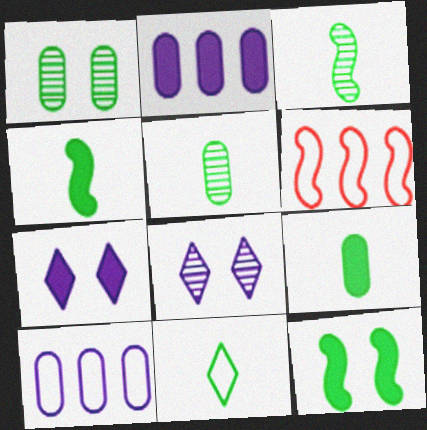[[3, 9, 11], 
[4, 5, 11], 
[5, 6, 7], 
[6, 8, 9]]